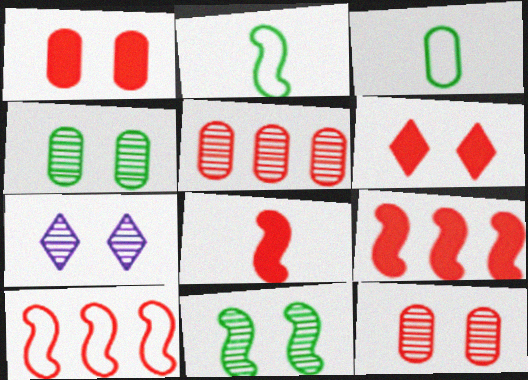[[3, 7, 9], 
[7, 11, 12]]